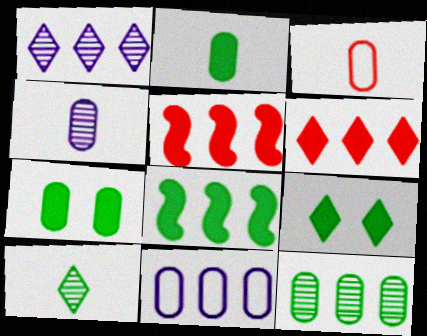[[2, 3, 4], 
[2, 8, 9]]